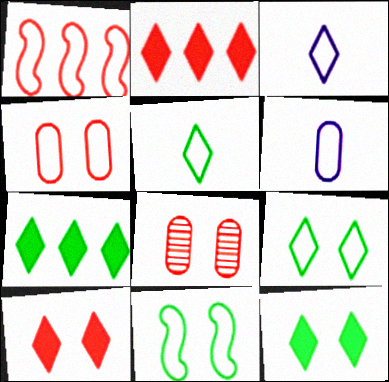[[1, 6, 9]]